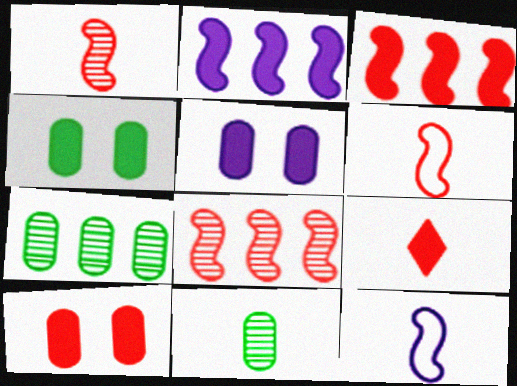[[2, 4, 9], 
[3, 9, 10], 
[4, 5, 10], 
[9, 11, 12]]